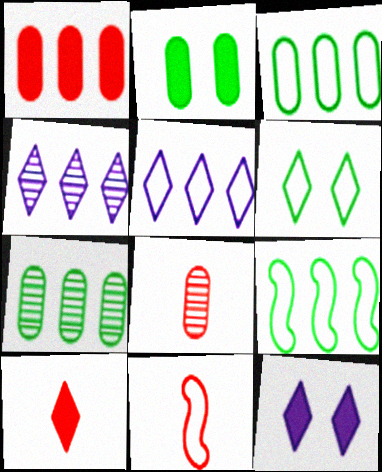[[1, 4, 9], 
[2, 4, 11], 
[4, 6, 10], 
[7, 11, 12], 
[8, 9, 12], 
[8, 10, 11]]